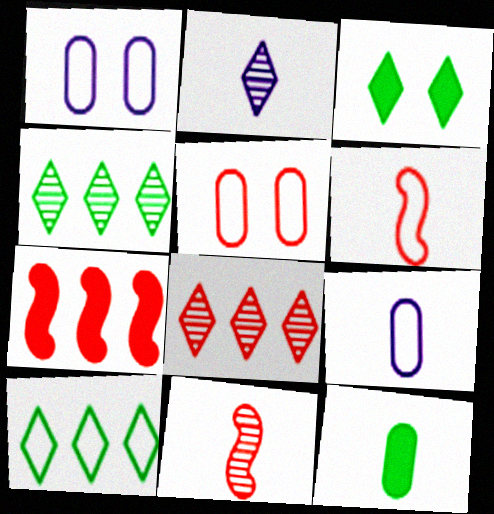[[1, 6, 10], 
[2, 6, 12]]